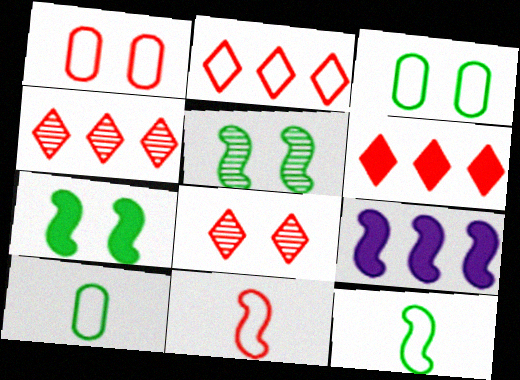[[1, 2, 11], 
[2, 4, 6], 
[5, 9, 11], 
[8, 9, 10]]